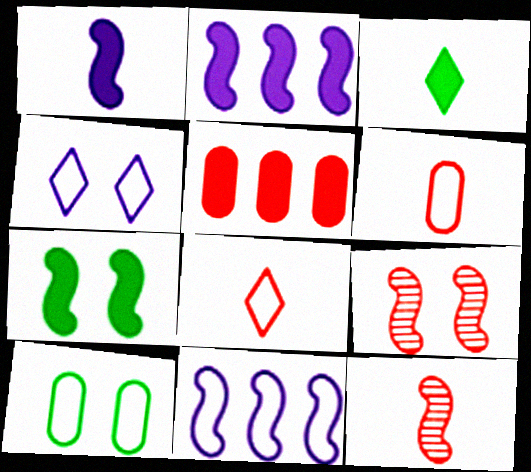[[5, 8, 9], 
[7, 11, 12], 
[8, 10, 11]]